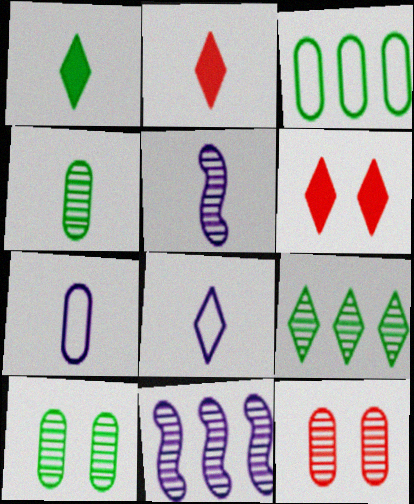[[3, 5, 6], 
[5, 9, 12], 
[6, 8, 9]]